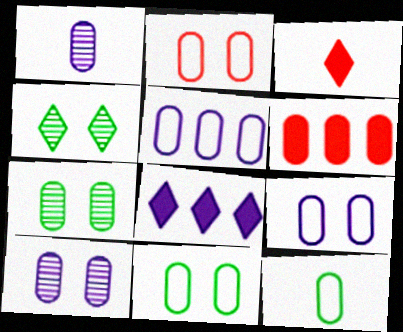[[1, 6, 11], 
[2, 5, 12], 
[2, 9, 11], 
[6, 10, 12]]